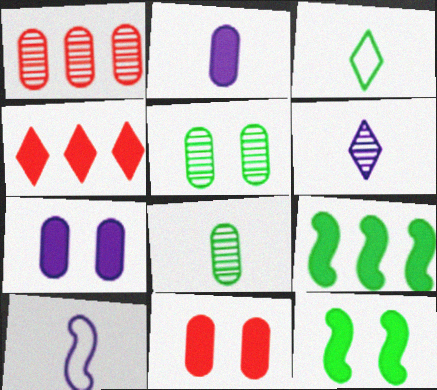[[2, 4, 12], 
[2, 6, 10], 
[3, 5, 9], 
[4, 5, 10]]